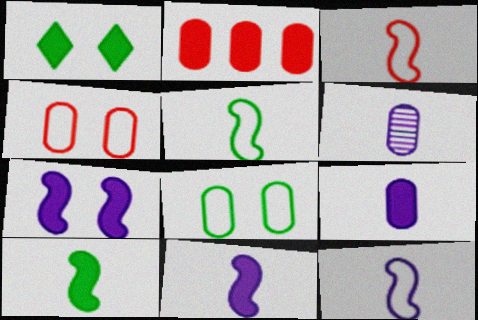[[1, 2, 11], 
[2, 6, 8], 
[3, 5, 12]]